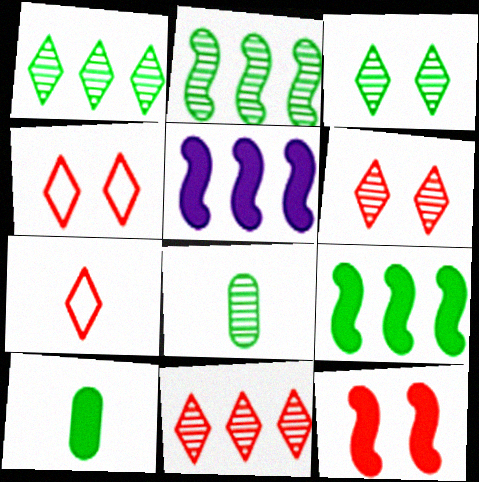[[2, 3, 8], 
[4, 5, 8]]